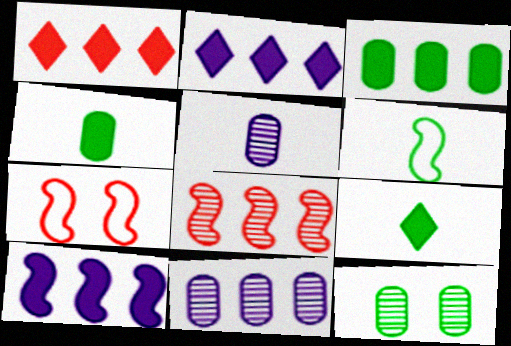[[1, 3, 10], 
[7, 9, 11]]